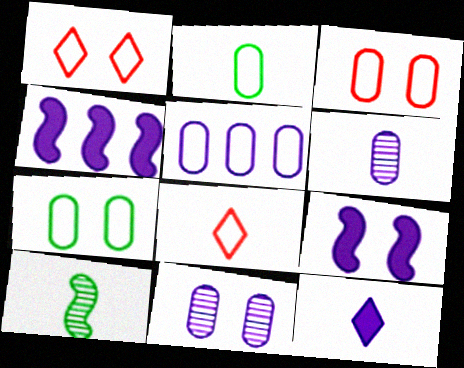[[2, 3, 5]]